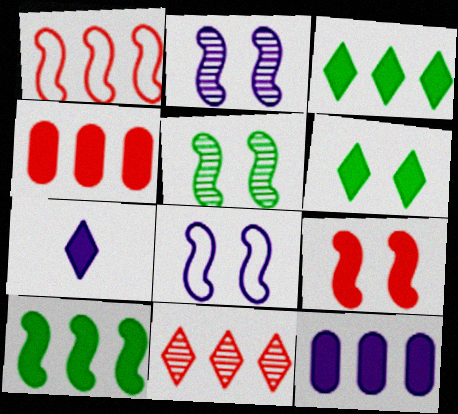[[1, 4, 11], 
[5, 8, 9]]